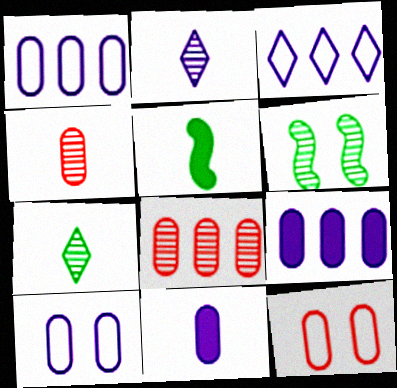[[2, 6, 8]]